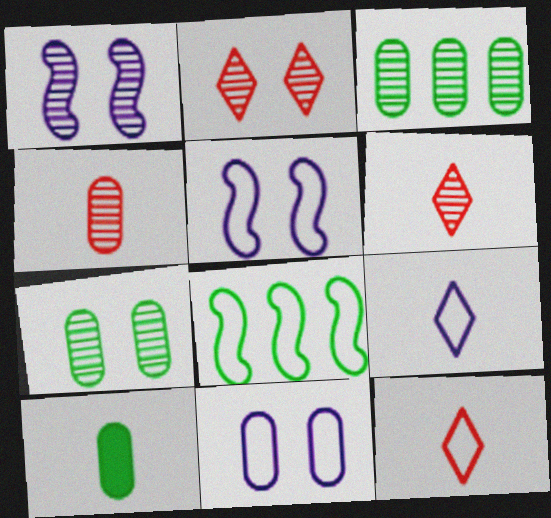[[1, 2, 7], 
[1, 3, 6], 
[8, 11, 12]]